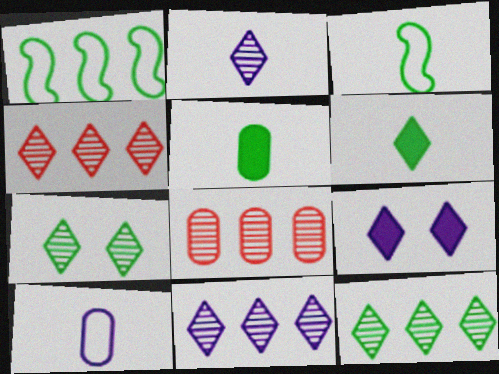[[1, 5, 7], 
[2, 4, 7], 
[3, 8, 9], 
[4, 11, 12]]